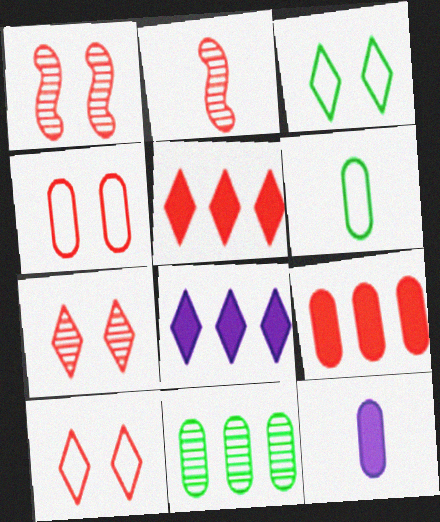[[1, 6, 8], 
[2, 4, 5], 
[2, 9, 10], 
[4, 11, 12]]